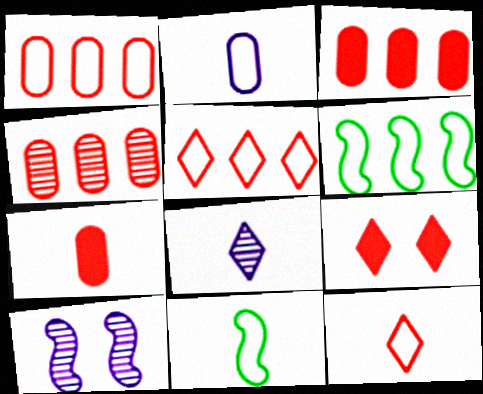[[1, 3, 4], 
[2, 11, 12], 
[7, 8, 11]]